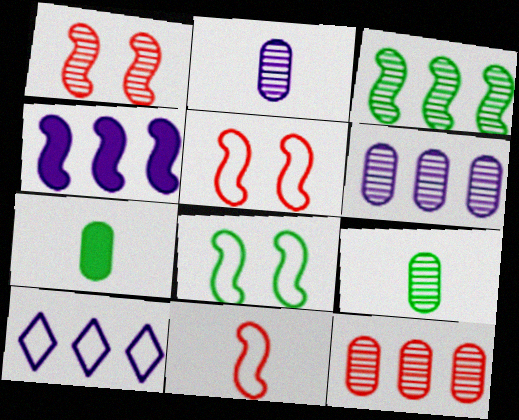[[1, 7, 10], 
[4, 6, 10]]